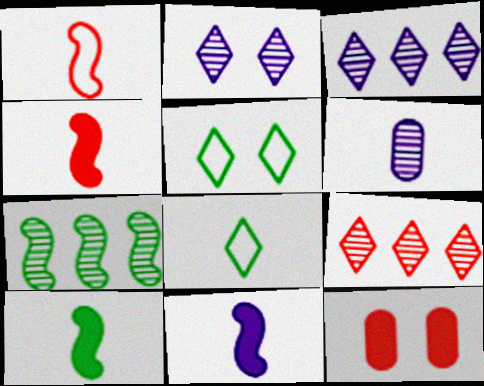[[1, 9, 12], 
[4, 6, 8], 
[4, 10, 11]]